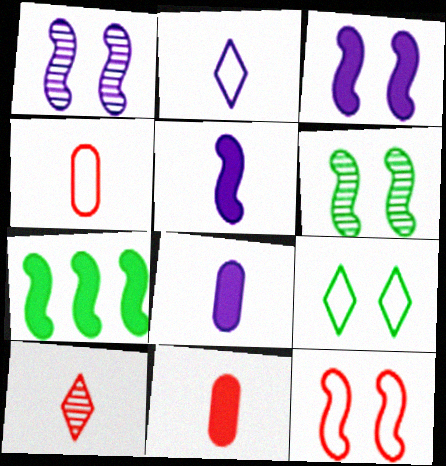[[3, 6, 12]]